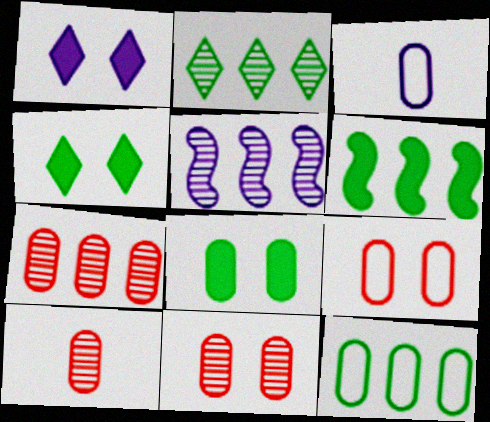[[1, 3, 5], 
[2, 5, 7], 
[2, 6, 12], 
[3, 7, 8], 
[3, 9, 12], 
[7, 10, 11]]